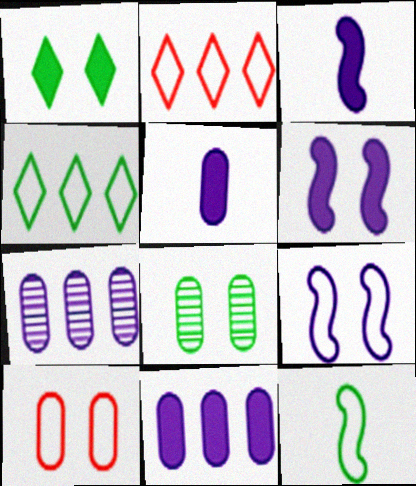[[2, 3, 8]]